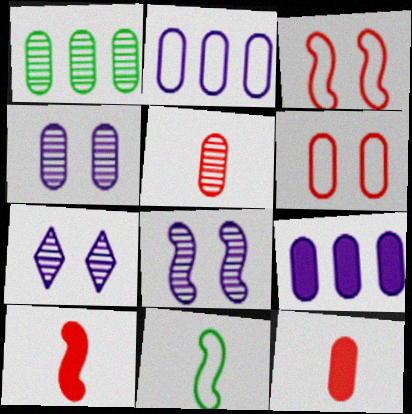[[1, 4, 5], 
[4, 7, 8]]